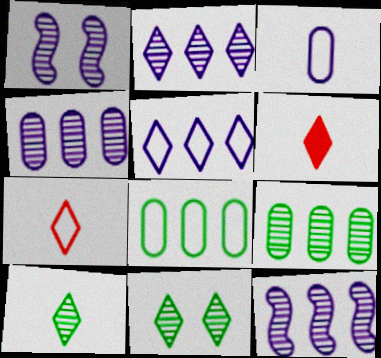[[1, 6, 8], 
[2, 4, 12], 
[5, 6, 11]]